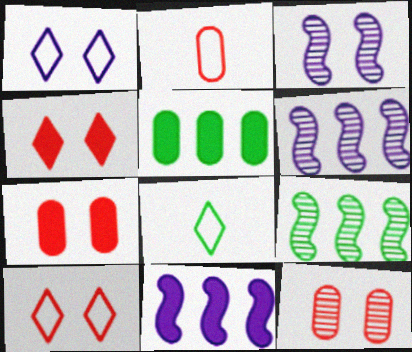[[6, 7, 8], 
[8, 11, 12]]